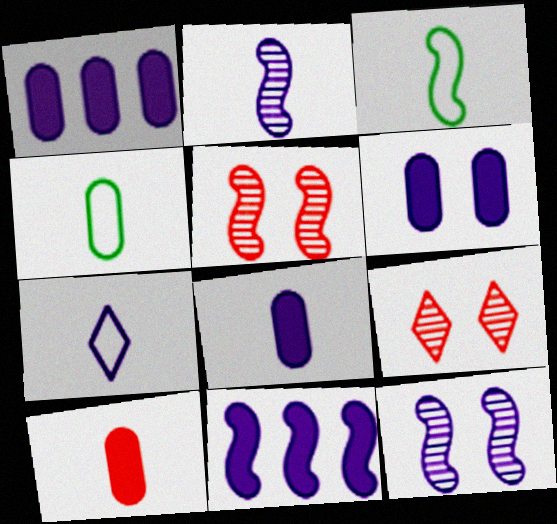[[1, 3, 9], 
[1, 6, 8], 
[1, 7, 12], 
[2, 7, 8], 
[3, 5, 11], 
[4, 9, 11]]